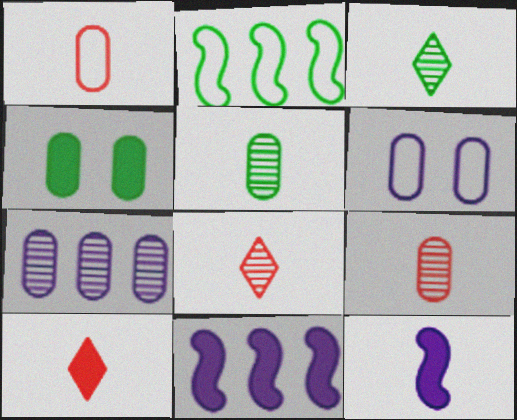[[1, 3, 12], 
[1, 4, 7], 
[2, 3, 4], 
[4, 10, 11]]